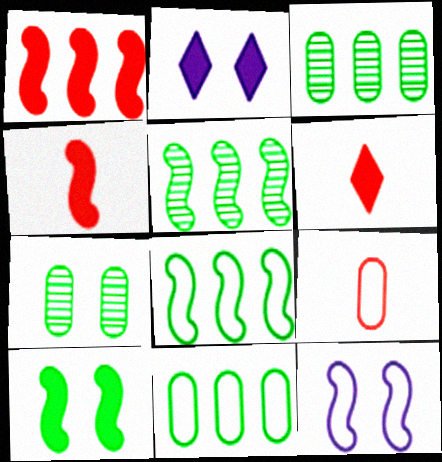[[2, 5, 9], 
[3, 6, 12], 
[4, 5, 12]]